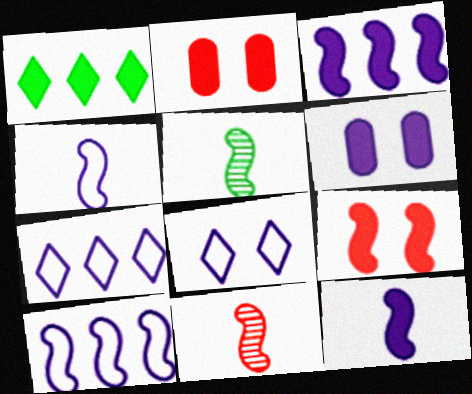[[1, 2, 12], 
[2, 5, 7], 
[5, 9, 10]]